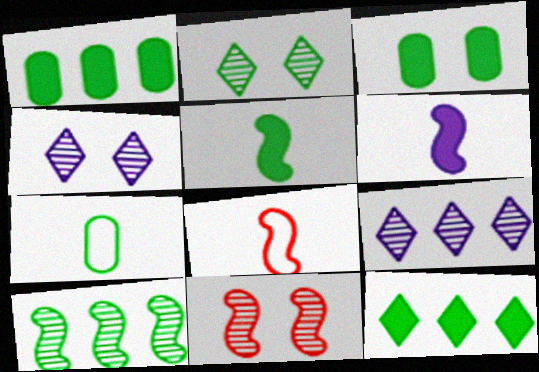[[1, 4, 8], 
[3, 5, 12], 
[3, 8, 9]]